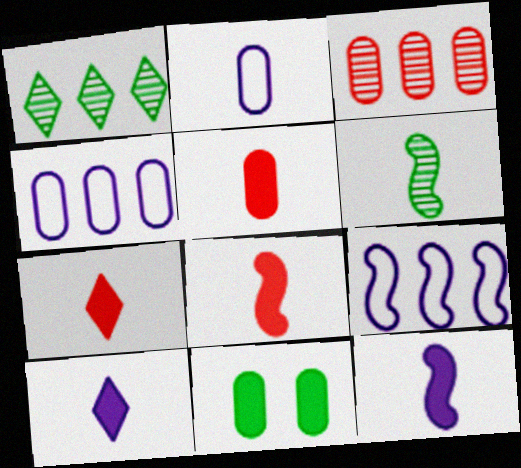[[2, 3, 11], 
[2, 6, 7], 
[5, 7, 8]]